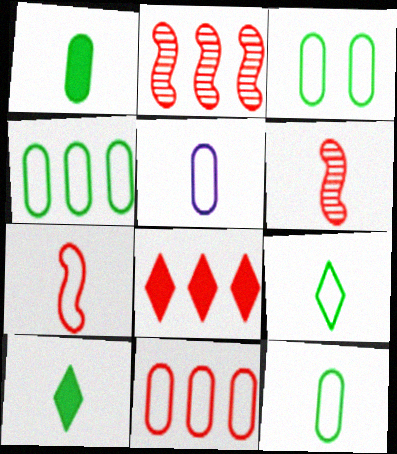[[2, 8, 11], 
[3, 4, 12], 
[3, 5, 11], 
[5, 6, 10], 
[5, 7, 9]]